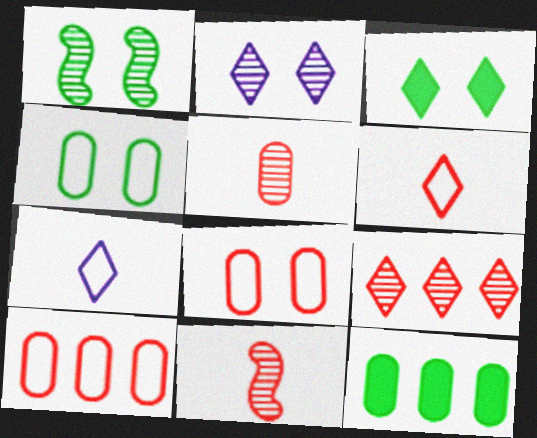[[1, 3, 4], 
[3, 7, 9]]